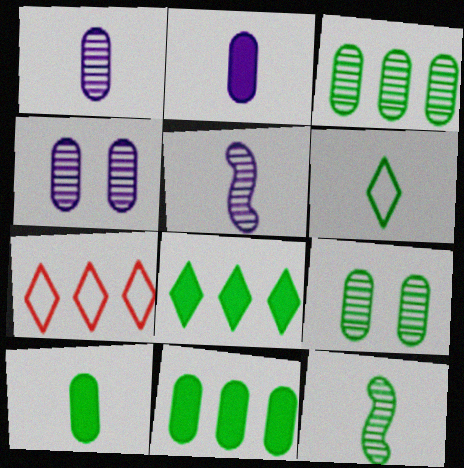[[6, 10, 12]]